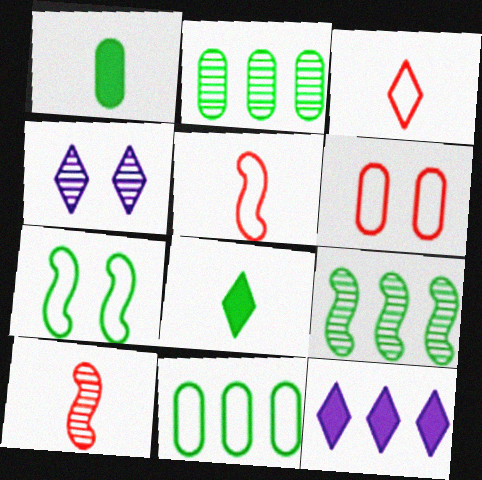[[2, 4, 10], 
[2, 7, 8]]